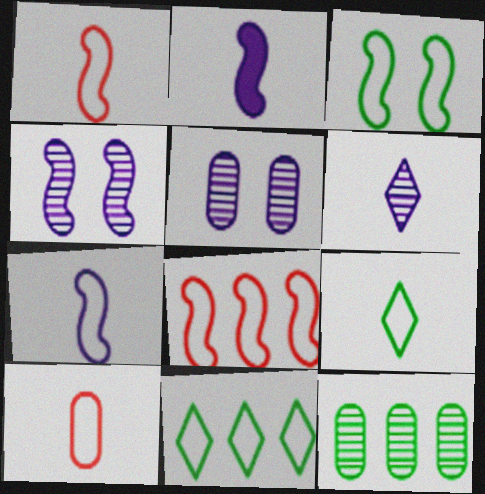[[3, 7, 8], 
[7, 9, 10]]